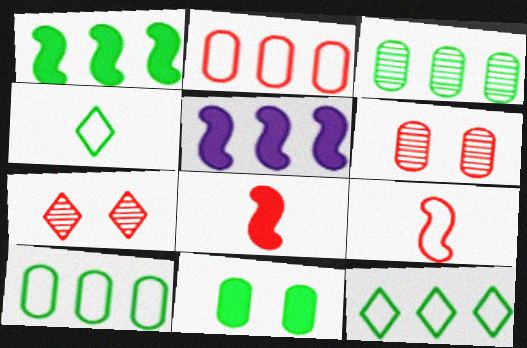[[1, 3, 12], 
[2, 7, 8], 
[4, 5, 6]]